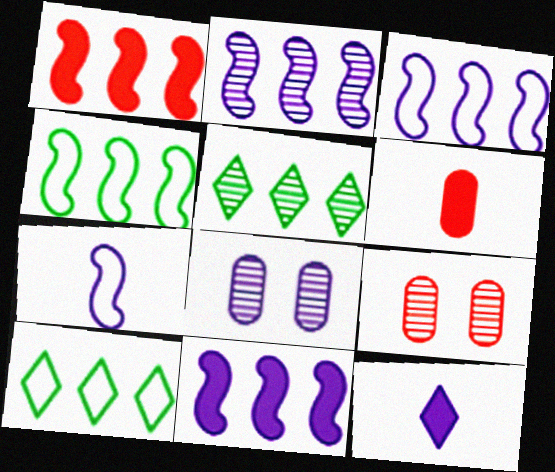[[1, 2, 4], 
[2, 3, 11], 
[3, 8, 12], 
[4, 9, 12]]